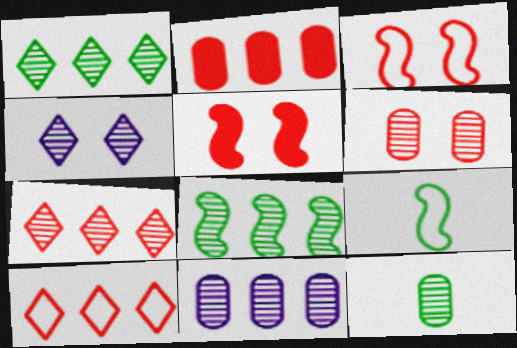[[2, 4, 9], 
[6, 11, 12], 
[7, 8, 11]]